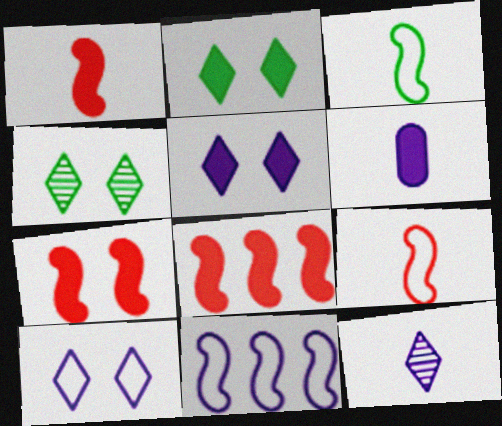[[1, 7, 8], 
[2, 6, 8]]